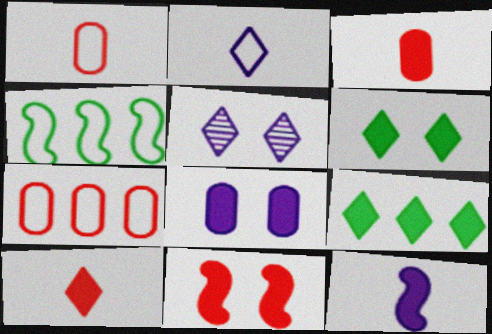[[3, 4, 5], 
[6, 8, 11]]